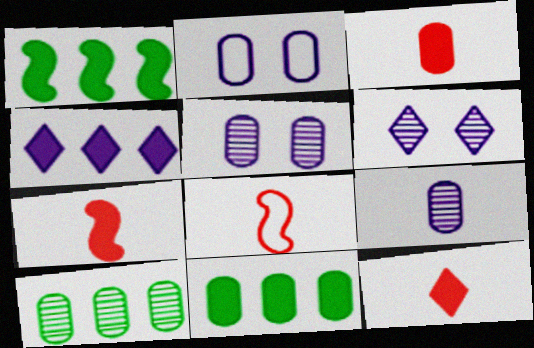[[2, 3, 10], 
[3, 7, 12], 
[6, 8, 11]]